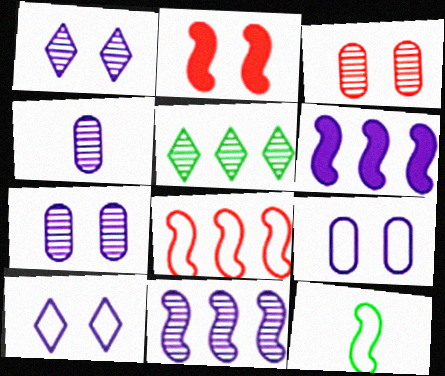[[1, 4, 11], 
[2, 11, 12], 
[4, 6, 10]]